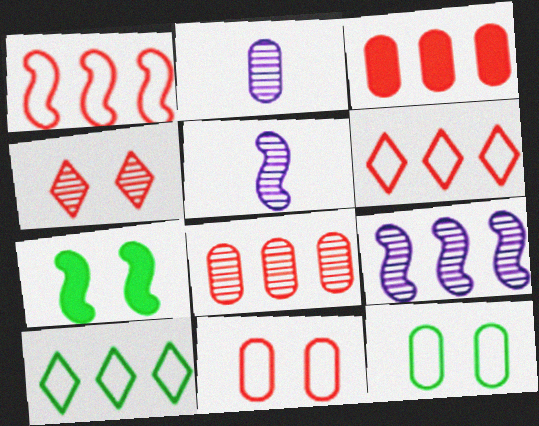[[1, 5, 7], 
[2, 3, 12], 
[2, 6, 7], 
[3, 9, 10]]